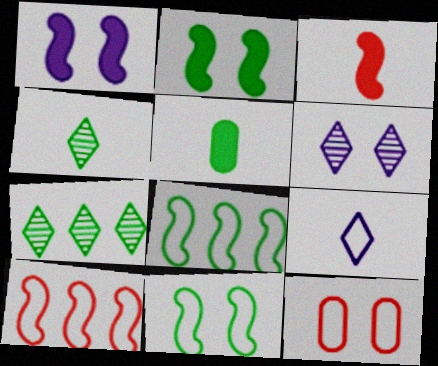[[2, 6, 12], 
[5, 6, 10], 
[5, 7, 11], 
[8, 9, 12]]